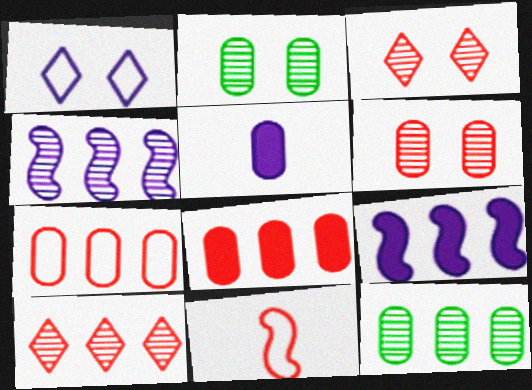[[1, 4, 5], 
[2, 5, 7], 
[3, 8, 11], 
[4, 10, 12]]